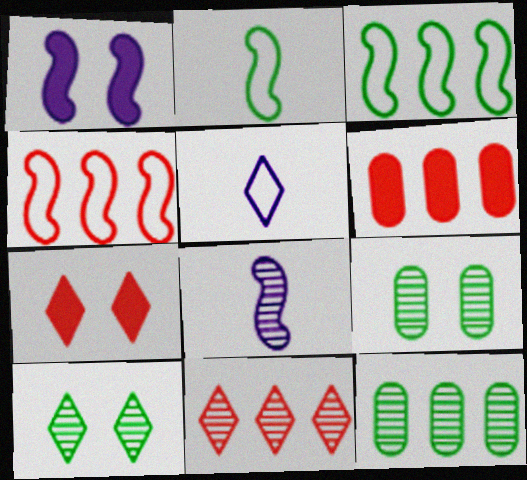[[4, 6, 11], 
[8, 9, 11]]